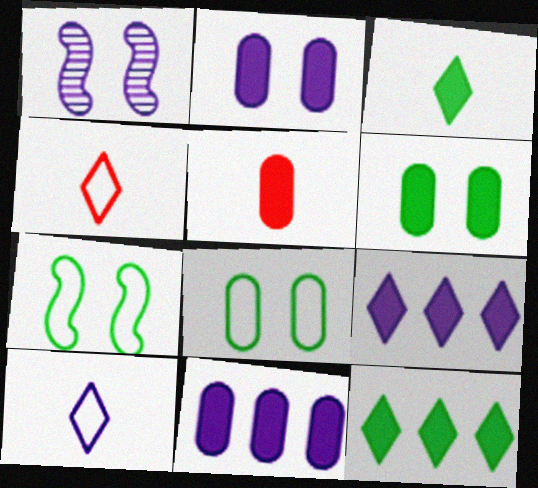[[1, 10, 11], 
[5, 6, 11]]